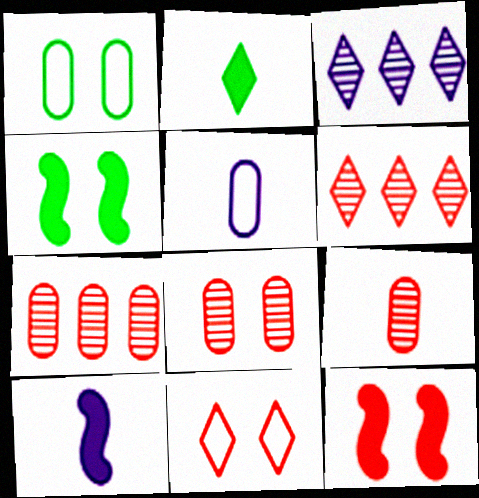[[1, 6, 10], 
[2, 3, 11], 
[4, 5, 6], 
[7, 8, 9], 
[8, 11, 12]]